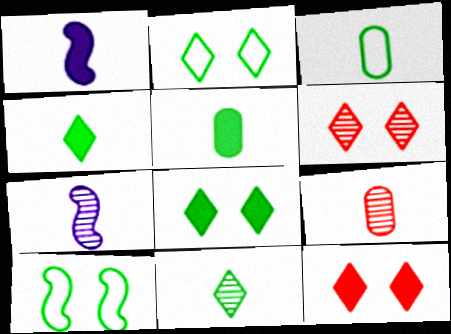[[7, 9, 11]]